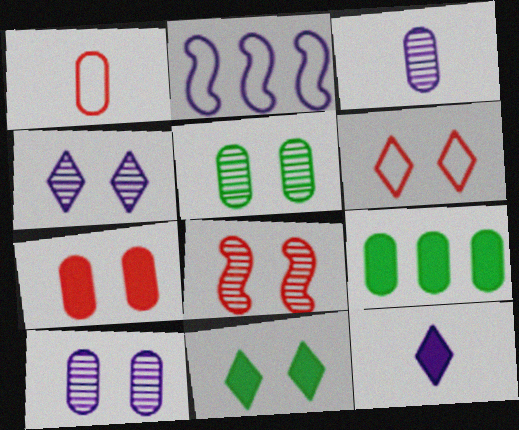[[1, 9, 10], 
[2, 10, 12], 
[4, 5, 8], 
[4, 6, 11], 
[6, 7, 8]]